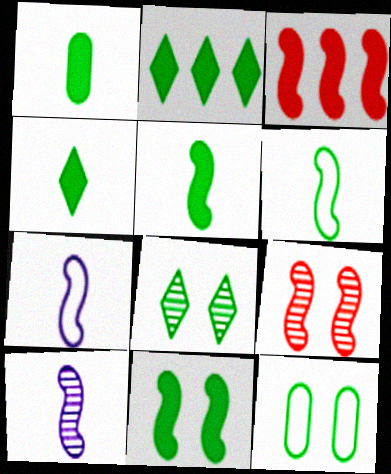[[1, 2, 11], 
[1, 4, 5], 
[8, 11, 12]]